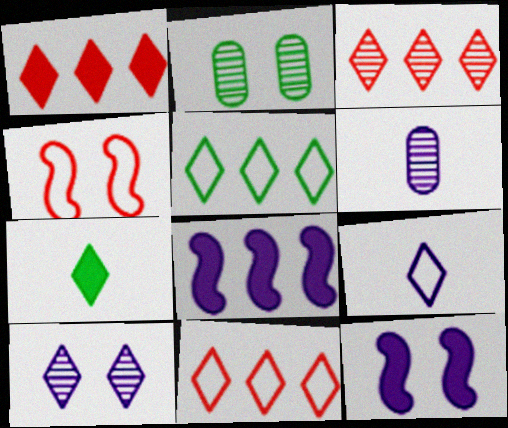[[1, 3, 11], 
[7, 10, 11]]